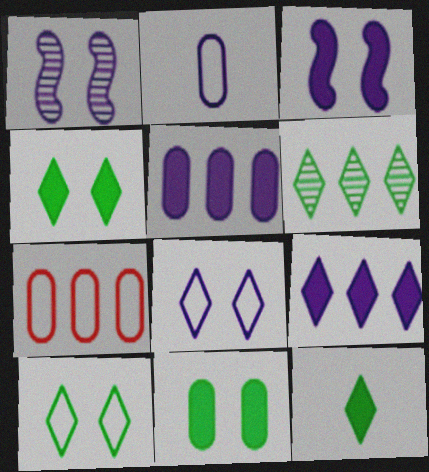[[1, 2, 9], 
[1, 7, 12], 
[6, 10, 12]]